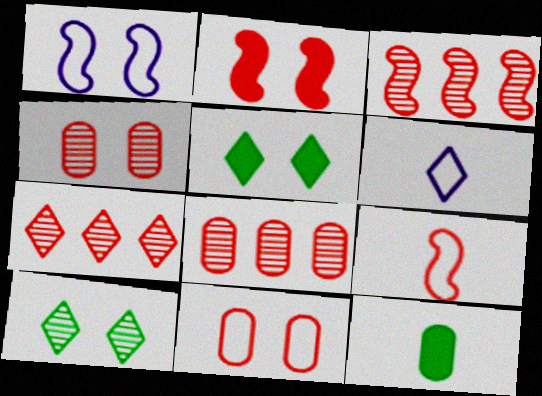[[1, 4, 5], 
[1, 7, 12], 
[2, 3, 9], 
[3, 7, 8], 
[5, 6, 7]]